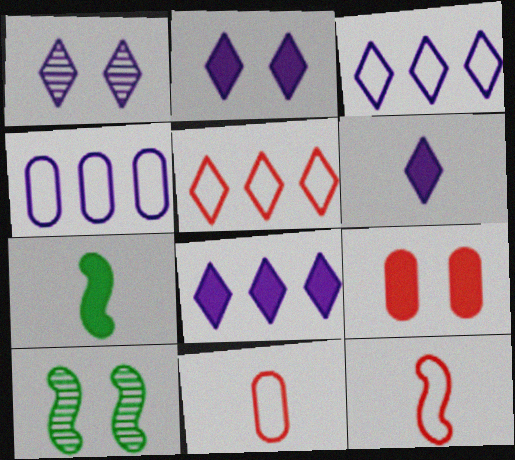[[1, 3, 6], 
[2, 6, 8], 
[7, 8, 9], 
[8, 10, 11]]